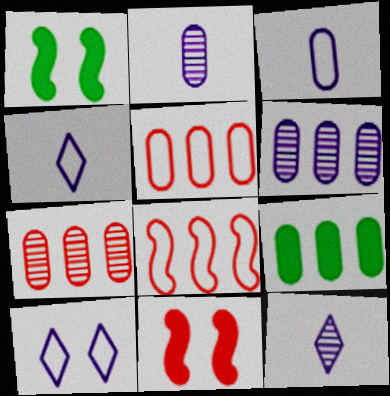[[1, 4, 7], 
[1, 5, 12], 
[5, 6, 9]]